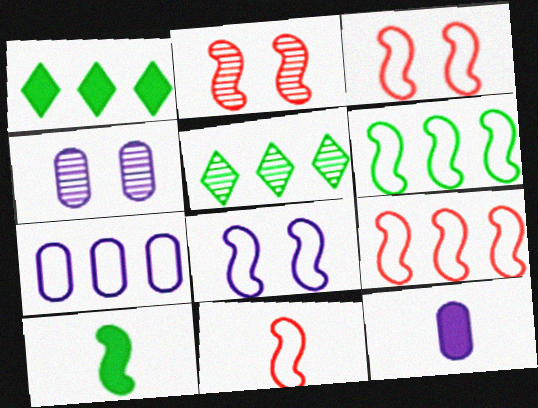[[1, 4, 11], 
[3, 5, 12], 
[3, 9, 11], 
[4, 7, 12], 
[6, 8, 11]]